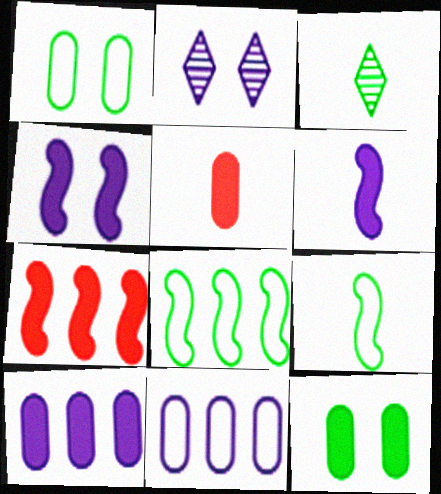[[2, 5, 8], 
[2, 6, 11], 
[3, 8, 12], 
[5, 10, 12]]